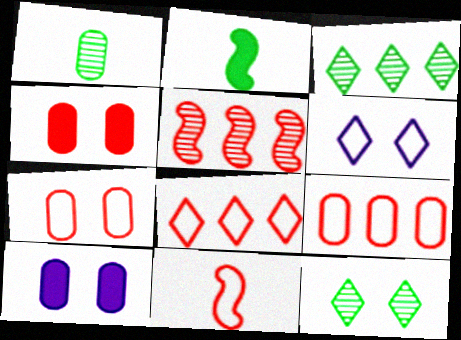[[1, 9, 10], 
[3, 10, 11], 
[7, 8, 11]]